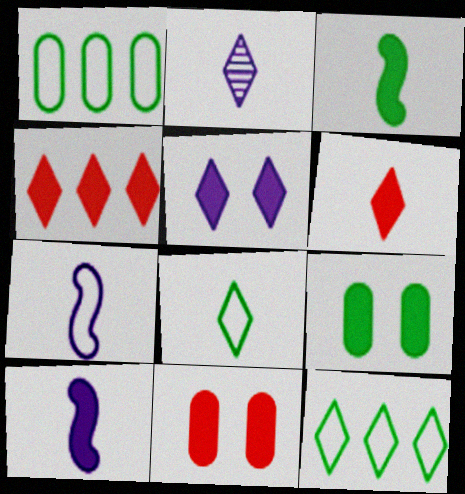[[2, 6, 8], 
[4, 9, 10]]